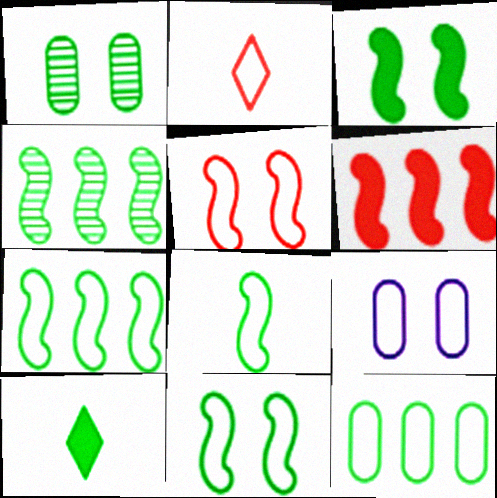[[1, 7, 10], 
[2, 7, 9], 
[3, 4, 8], 
[7, 8, 11]]